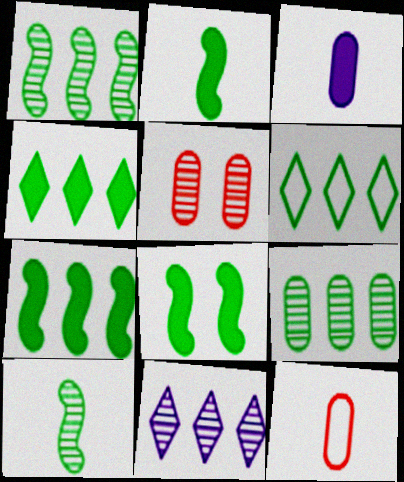[[2, 7, 8], 
[5, 10, 11], 
[6, 7, 9], 
[8, 11, 12]]